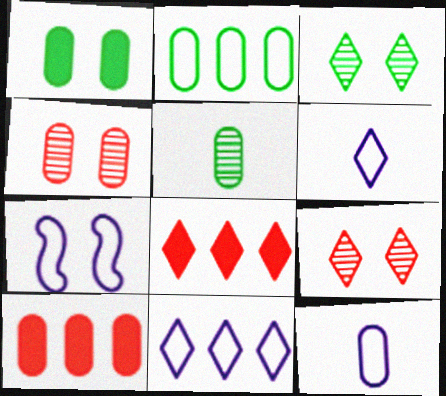[[1, 2, 5], 
[1, 7, 9], 
[3, 6, 8], 
[5, 7, 8], 
[7, 11, 12]]